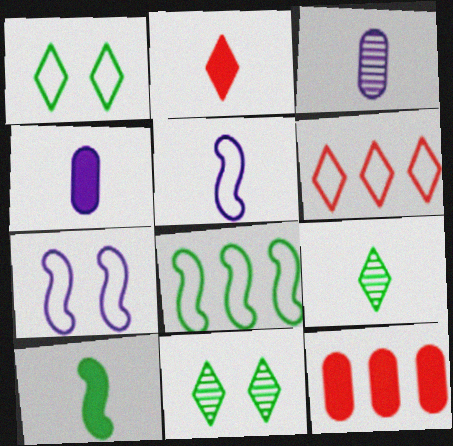[[2, 4, 10], 
[5, 11, 12], 
[7, 9, 12]]